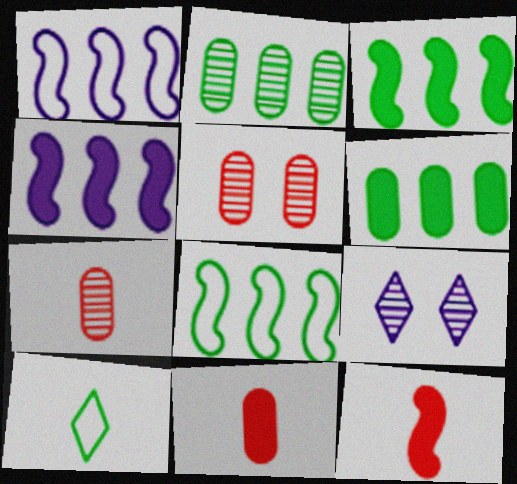[[4, 5, 10], 
[8, 9, 11]]